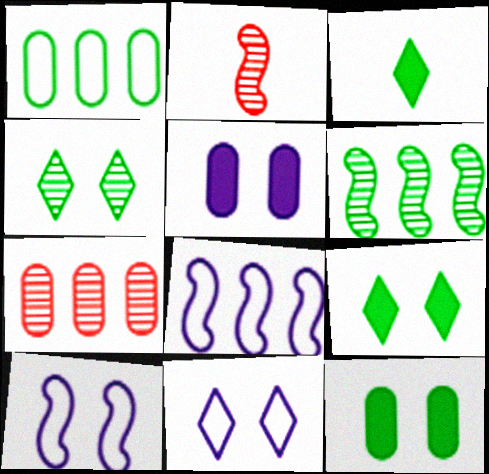[[3, 7, 10]]